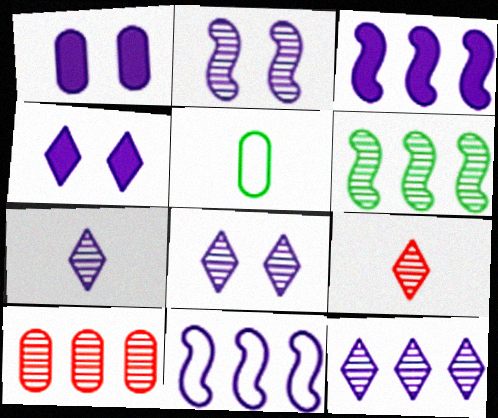[[1, 5, 10], 
[1, 7, 11], 
[6, 10, 12], 
[7, 8, 12]]